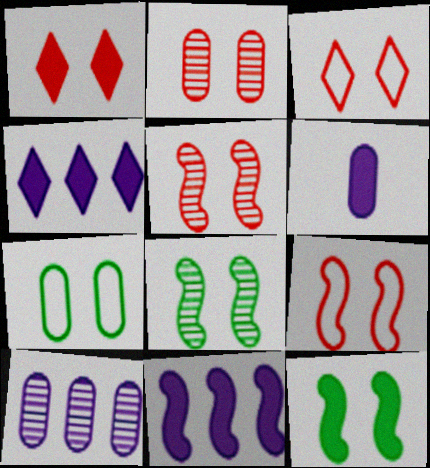[[1, 2, 9]]